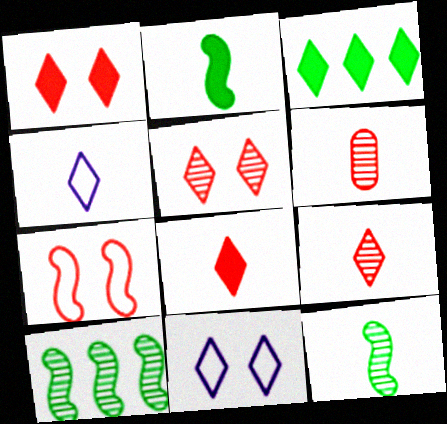[[2, 4, 6], 
[3, 4, 5], 
[3, 9, 11]]